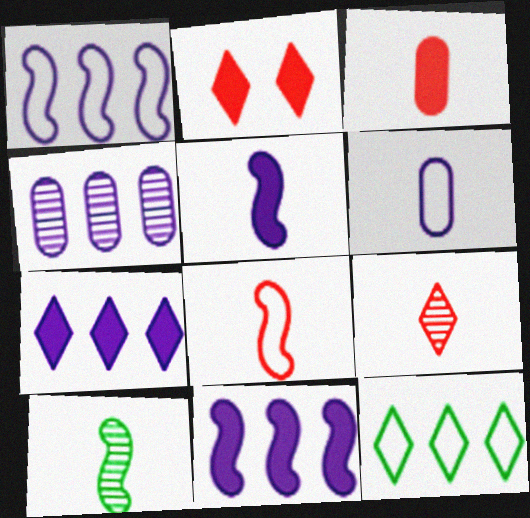[[1, 4, 7], 
[3, 8, 9], 
[5, 8, 10]]